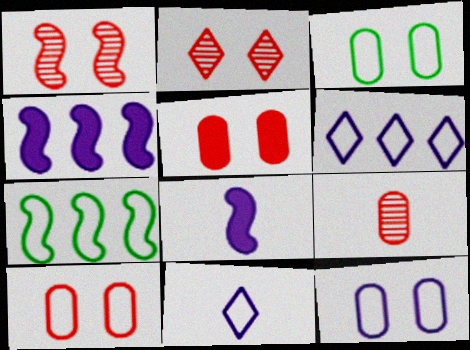[[1, 7, 8], 
[3, 10, 12], 
[7, 10, 11]]